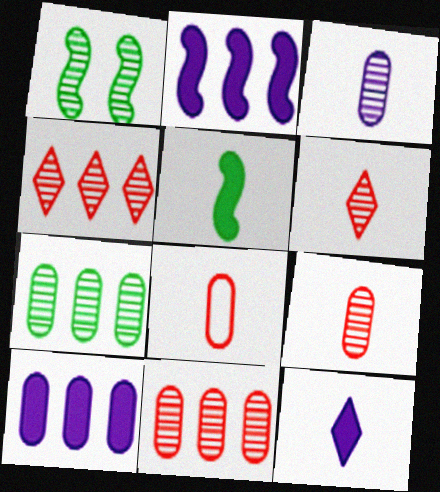[[1, 3, 4]]